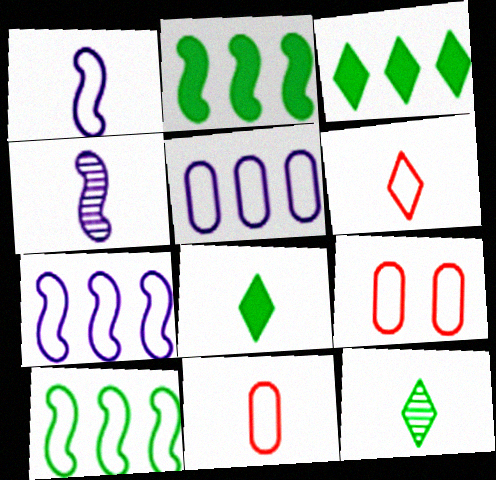[[3, 4, 9], 
[4, 8, 11]]